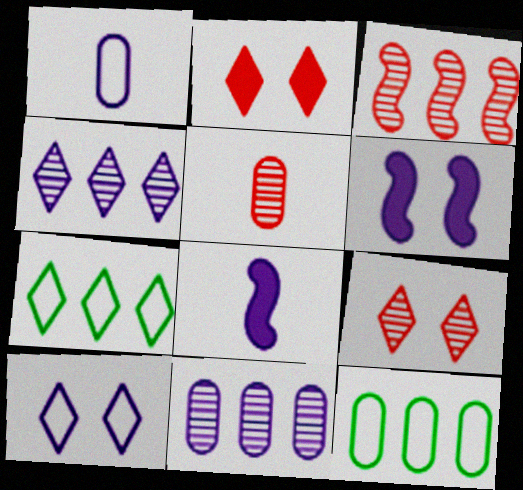[[1, 4, 6], 
[3, 5, 9], 
[5, 6, 7], 
[8, 9, 12], 
[8, 10, 11]]